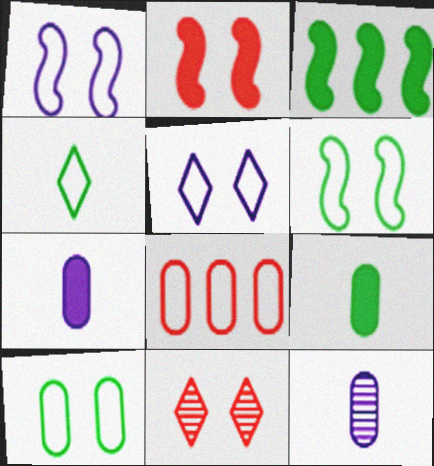[[1, 4, 8]]